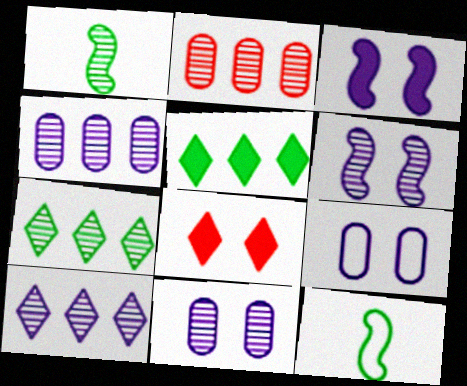[[4, 8, 12]]